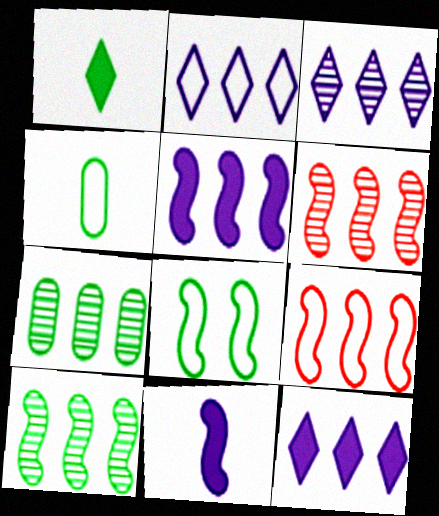[[1, 7, 8], 
[2, 3, 12], 
[3, 6, 7], 
[5, 9, 10], 
[6, 8, 11], 
[7, 9, 12]]